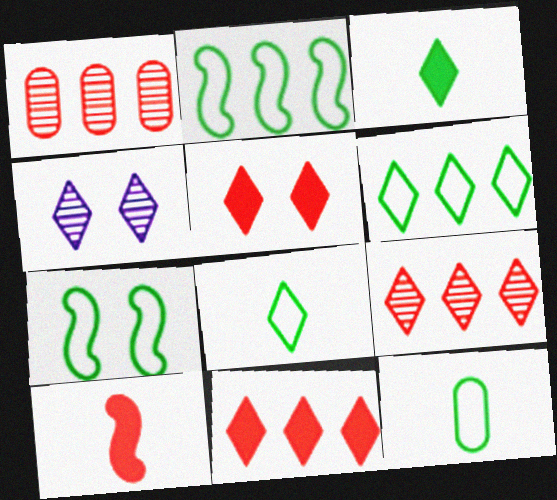[[4, 8, 11], 
[6, 7, 12]]